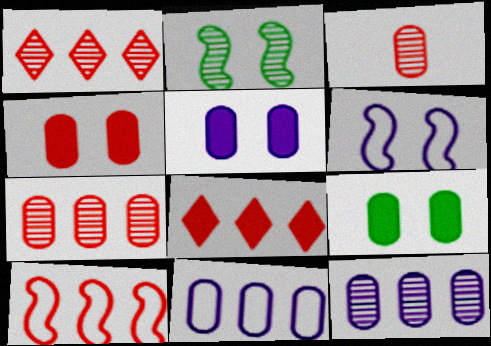[[3, 9, 11], 
[4, 5, 9], 
[7, 8, 10]]